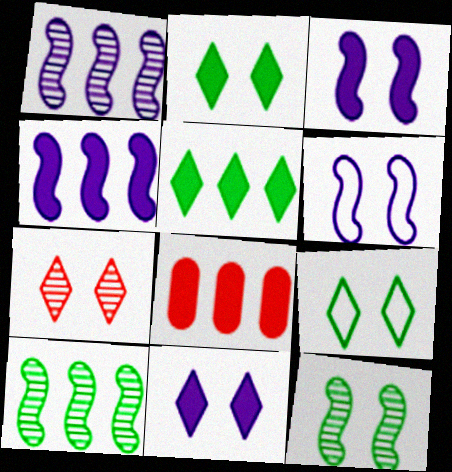[[4, 5, 8], 
[7, 9, 11]]